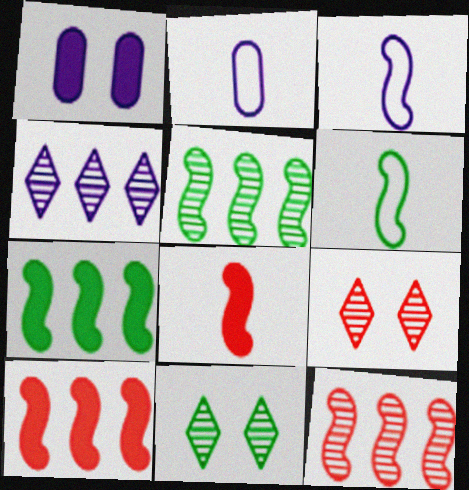[[1, 3, 4], 
[2, 7, 9], 
[2, 10, 11]]